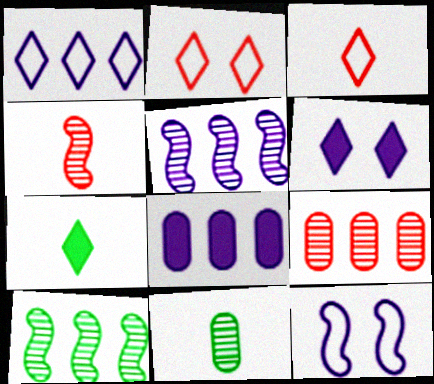[[1, 5, 8], 
[7, 9, 12]]